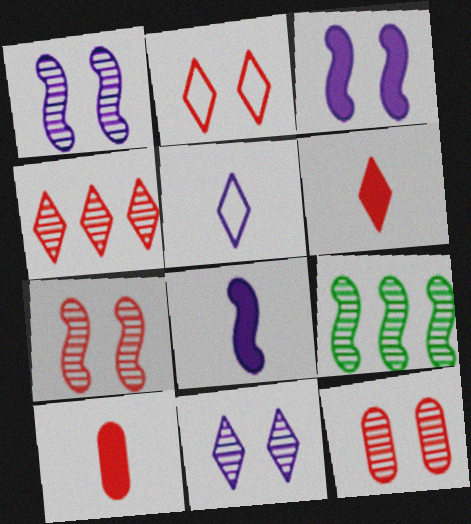[[2, 4, 6]]